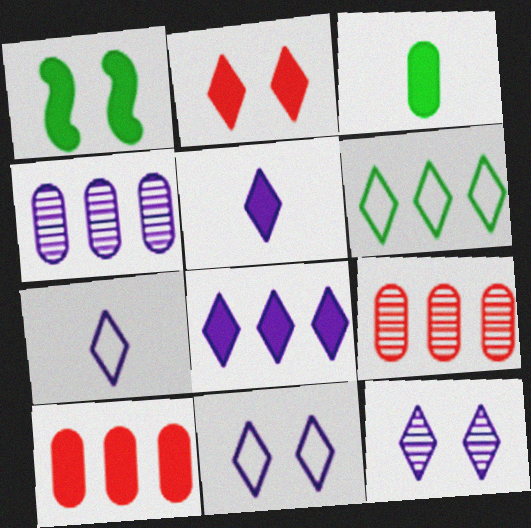[[1, 5, 10], 
[1, 7, 9], 
[7, 8, 12]]